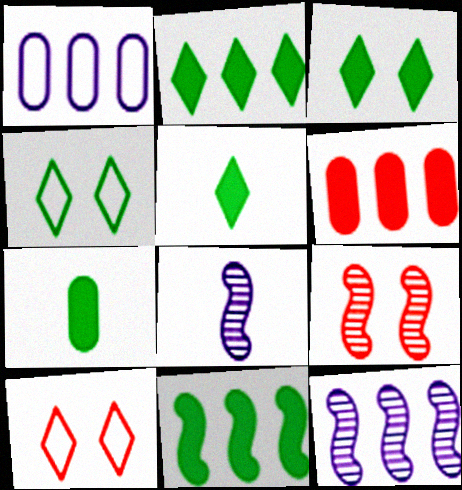[[1, 5, 9], 
[2, 3, 5], 
[3, 7, 11], 
[4, 6, 8], 
[7, 10, 12]]